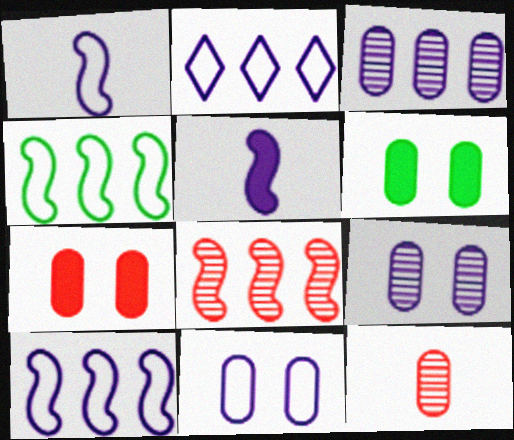[[1, 2, 11], 
[2, 5, 9]]